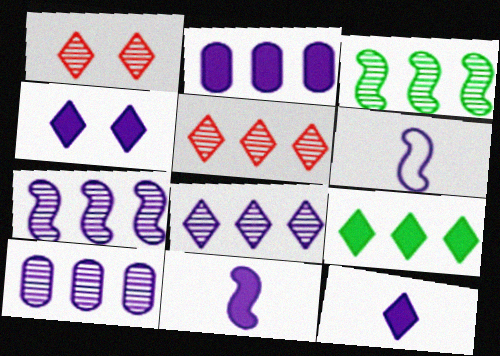[[2, 4, 11], 
[3, 5, 10], 
[4, 6, 10], 
[7, 8, 10]]